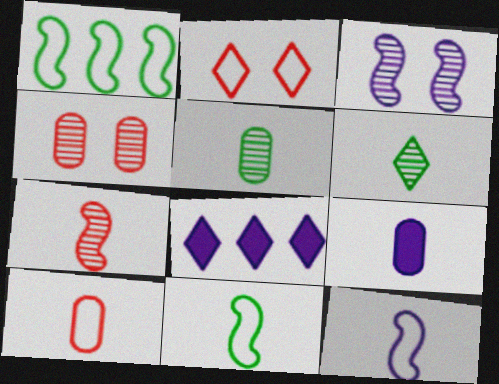[[2, 6, 8], 
[4, 8, 11], 
[5, 9, 10]]